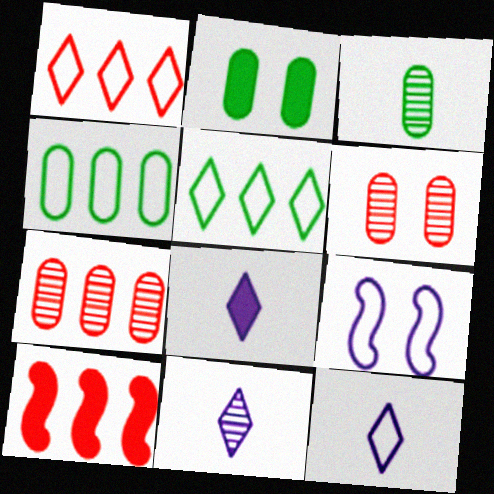[[1, 7, 10], 
[2, 3, 4], 
[2, 8, 10], 
[8, 11, 12]]